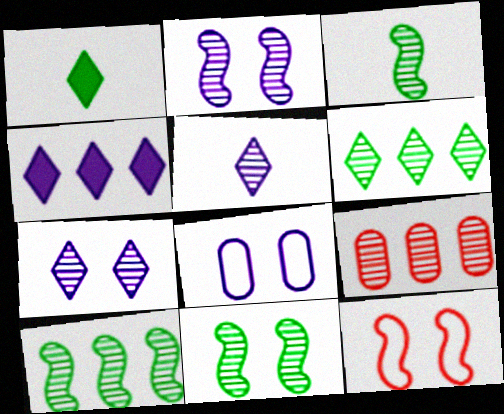[[3, 7, 9], 
[3, 10, 11], 
[5, 9, 11]]